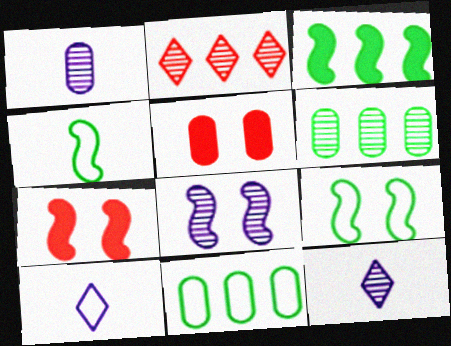[[1, 5, 11], 
[6, 7, 10], 
[7, 8, 9], 
[7, 11, 12]]